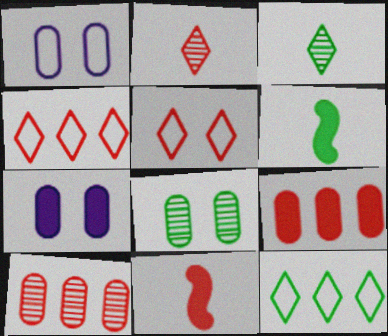[[5, 10, 11], 
[6, 8, 12]]